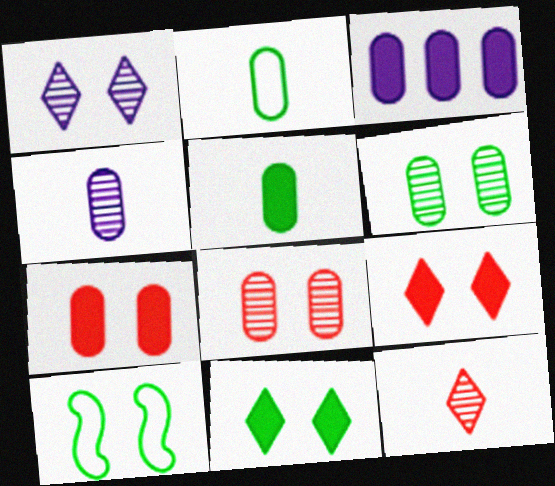[[1, 7, 10], 
[2, 3, 8], 
[3, 5, 7], 
[3, 10, 12], 
[6, 10, 11]]